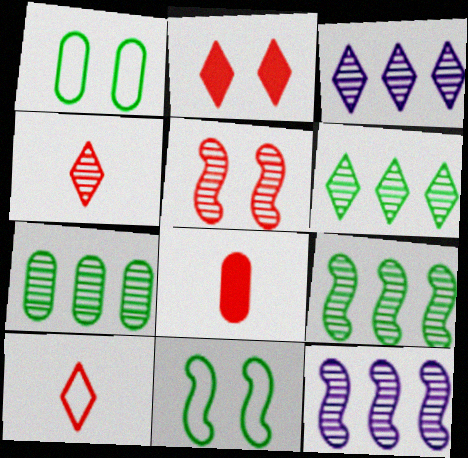[[3, 8, 11], 
[6, 7, 9]]